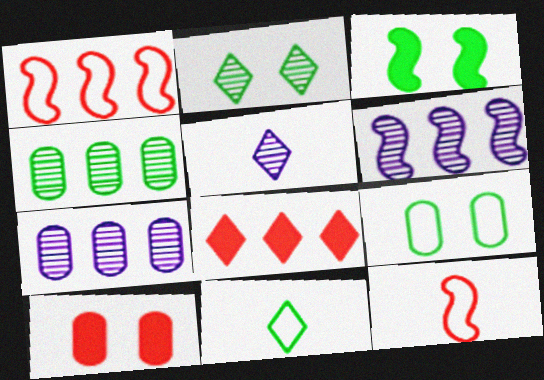[[2, 3, 9], 
[3, 4, 11], 
[3, 6, 12], 
[6, 10, 11]]